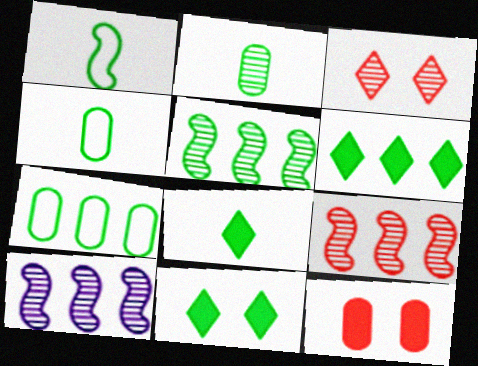[[1, 2, 8], 
[2, 3, 10], 
[4, 5, 11], 
[5, 6, 7], 
[5, 9, 10], 
[6, 8, 11]]